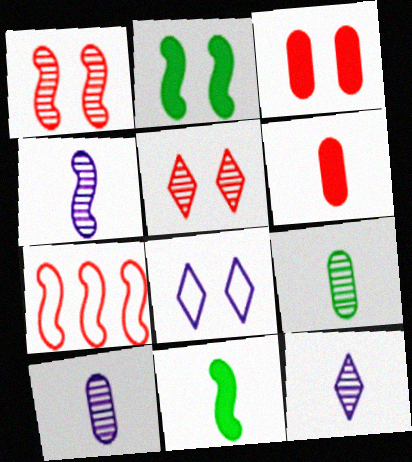[[2, 4, 7], 
[4, 10, 12], 
[5, 6, 7]]